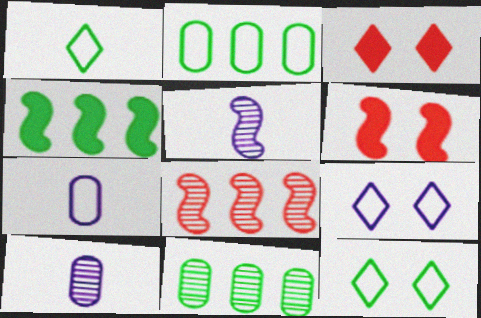[[2, 3, 5]]